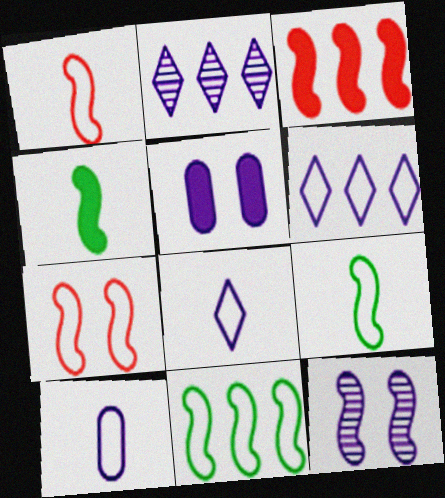[[3, 9, 12]]